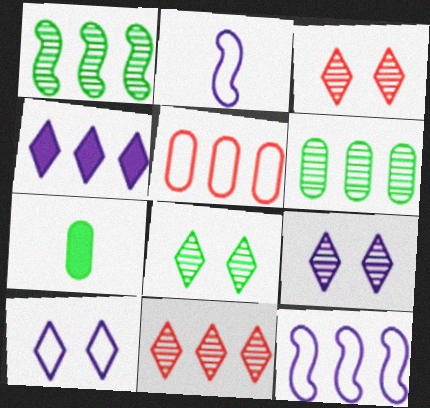[[1, 4, 5], 
[3, 7, 12], 
[3, 8, 9]]